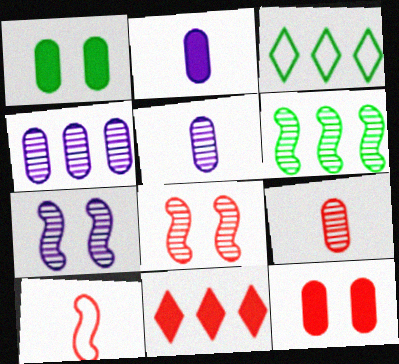[[2, 3, 8]]